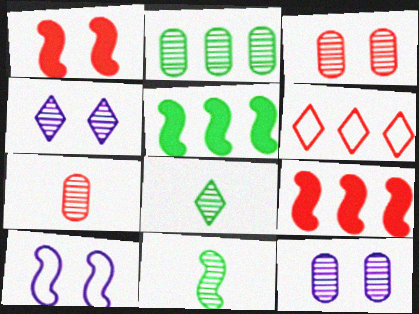[[1, 6, 7], 
[2, 7, 12], 
[9, 10, 11]]